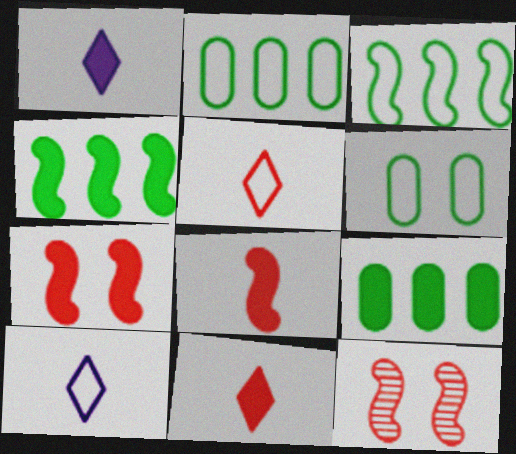[[1, 2, 12], 
[1, 7, 9], 
[9, 10, 12]]